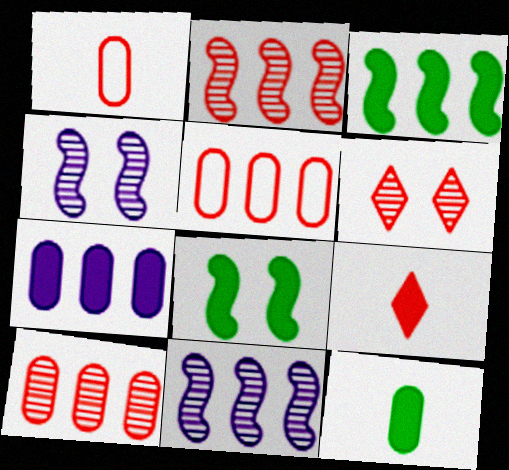[[7, 8, 9]]